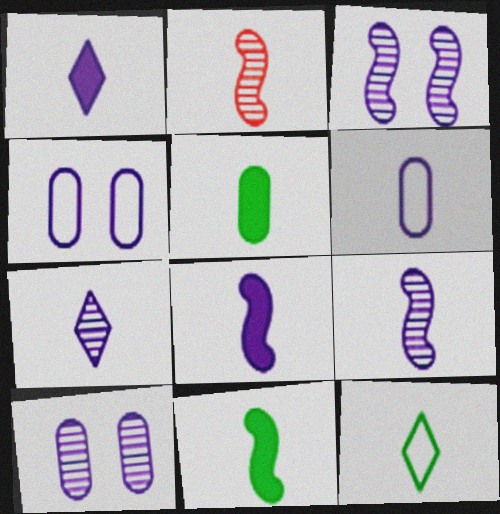[[1, 6, 9], 
[6, 7, 8]]